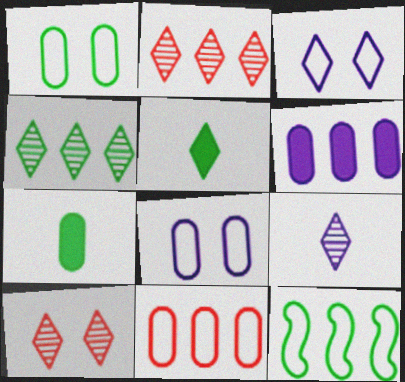[[2, 3, 5], 
[2, 6, 12], 
[4, 9, 10]]